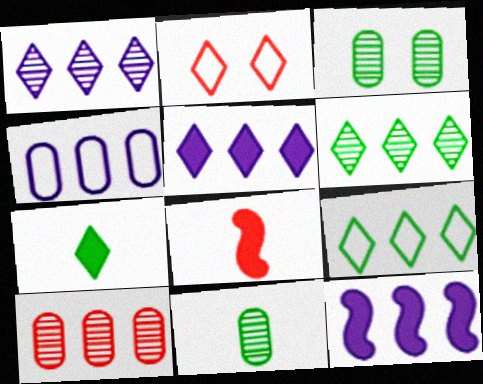[[1, 2, 7], 
[1, 4, 12], 
[2, 8, 10], 
[2, 11, 12], 
[9, 10, 12]]